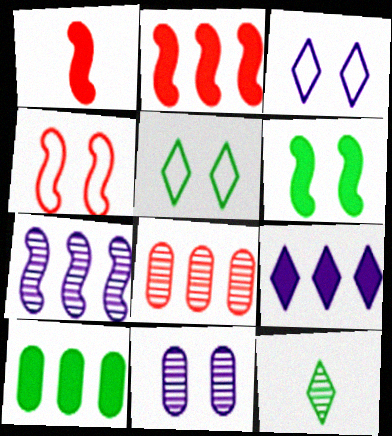[[2, 9, 10]]